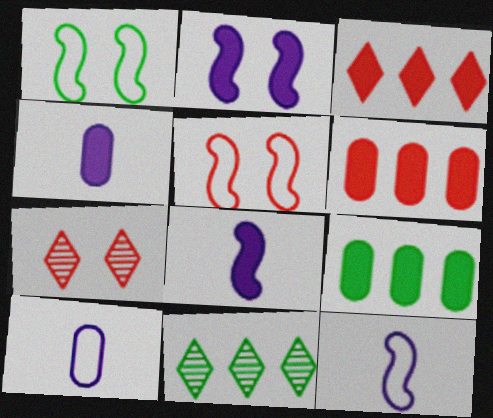[[4, 5, 11], 
[7, 9, 12]]